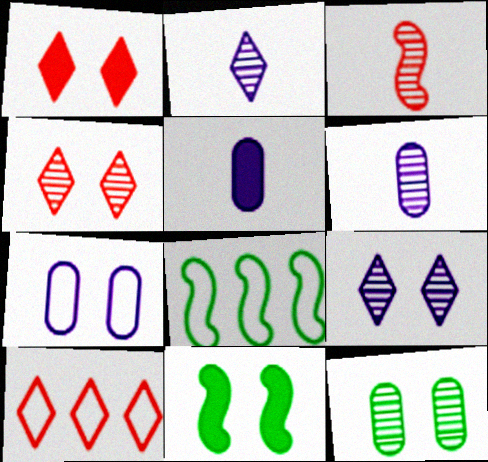[[1, 6, 8], 
[4, 5, 8], 
[4, 7, 11], 
[6, 10, 11]]